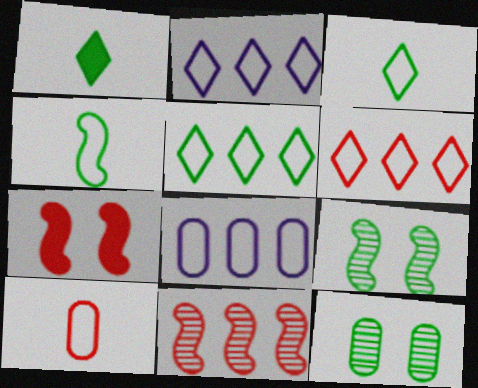[[2, 5, 6]]